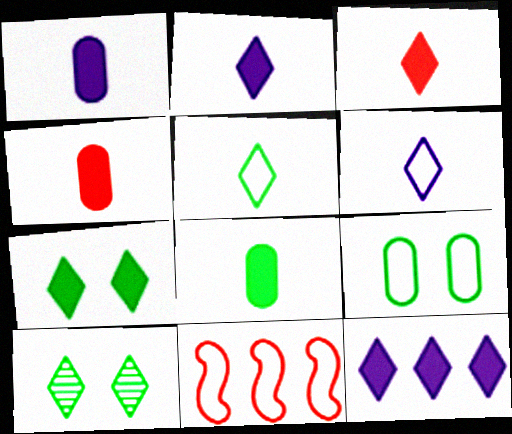[[1, 4, 8], 
[1, 10, 11], 
[3, 7, 12], 
[6, 9, 11]]